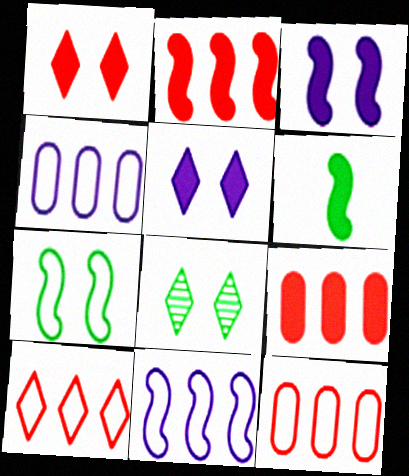[[2, 3, 6], 
[5, 6, 9]]